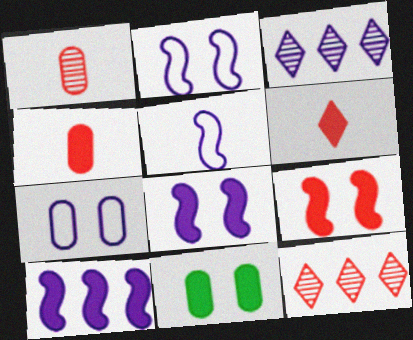[[5, 11, 12], 
[6, 10, 11]]